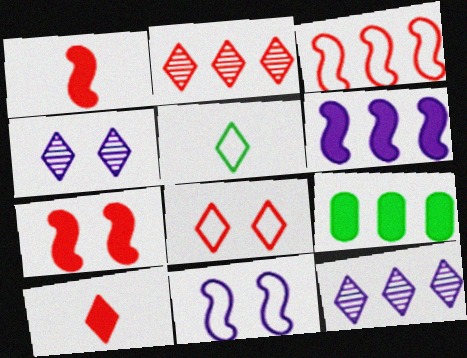[[2, 8, 10], 
[3, 9, 12]]